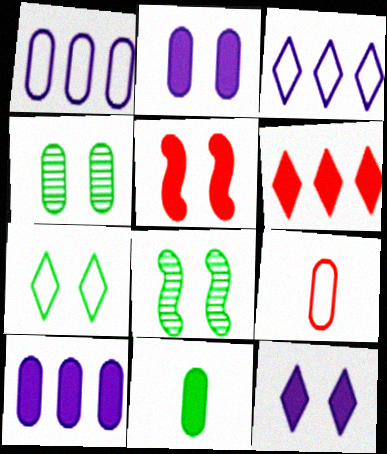[[4, 9, 10]]